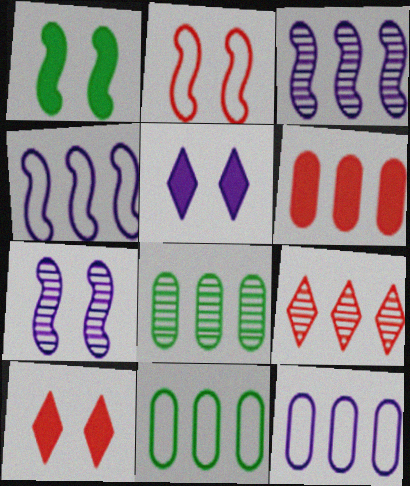[[1, 2, 7], 
[3, 8, 9], 
[6, 8, 12]]